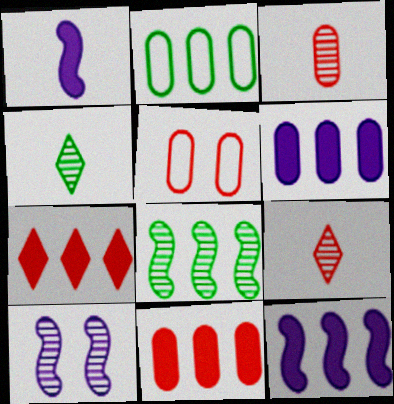[[3, 5, 11], 
[4, 5, 12]]